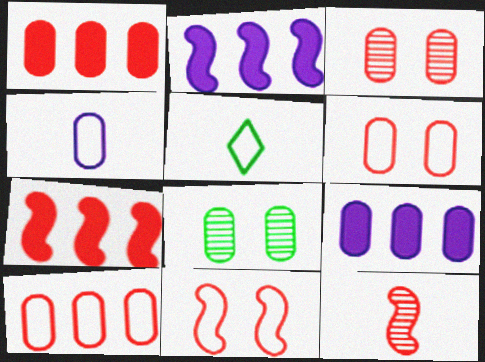[[1, 4, 8], 
[2, 3, 5], 
[7, 11, 12]]